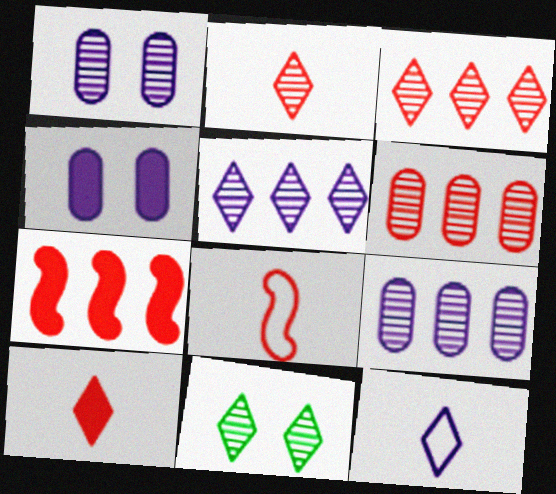[[2, 5, 11]]